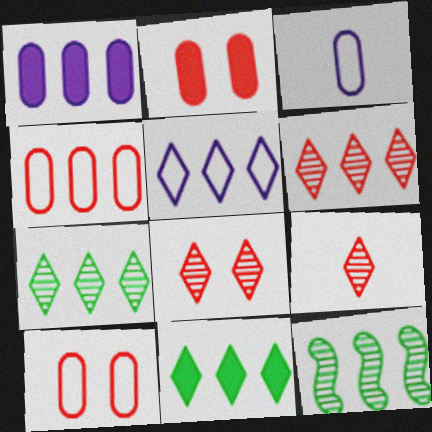[[5, 6, 11], 
[6, 8, 9]]